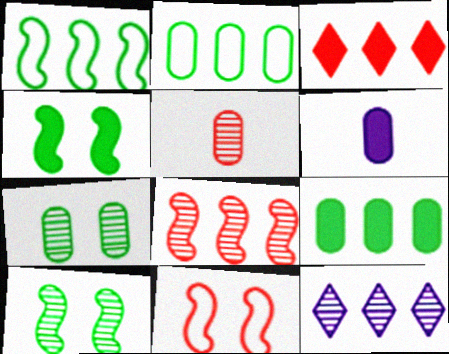[[3, 4, 6], 
[3, 5, 11], 
[5, 10, 12]]